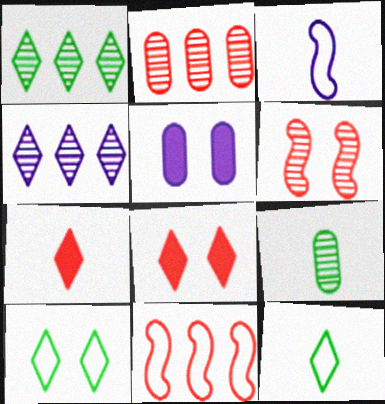[[3, 4, 5], 
[3, 7, 9], 
[4, 6, 9], 
[4, 7, 10], 
[4, 8, 12], 
[5, 6, 10]]